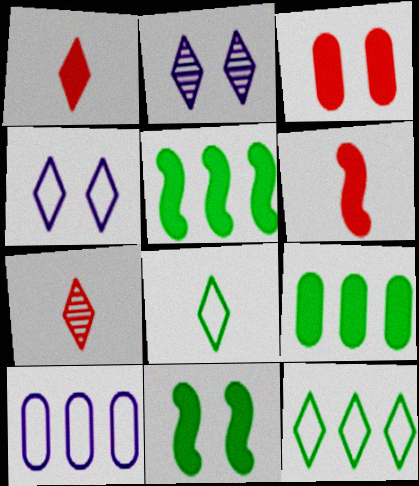[[1, 2, 12], 
[7, 10, 11]]